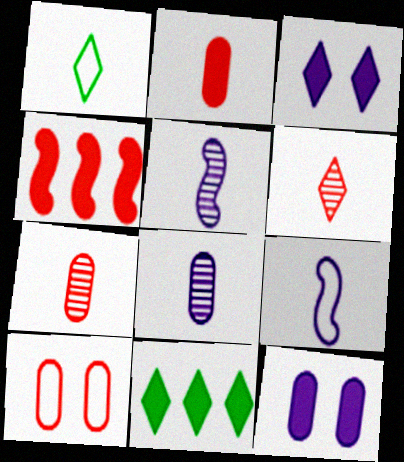[[1, 2, 5], 
[4, 6, 10], 
[5, 10, 11]]